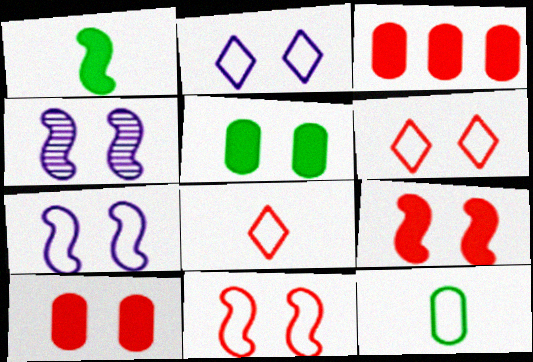[[4, 5, 6]]